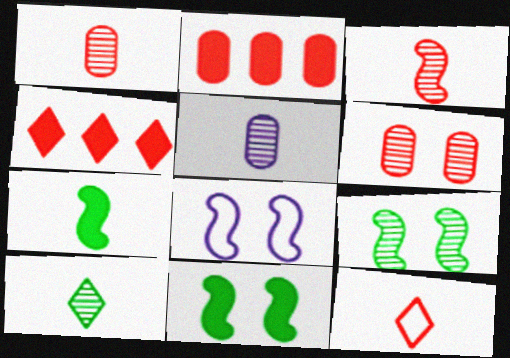[[2, 8, 10], 
[3, 5, 10], 
[5, 7, 12]]